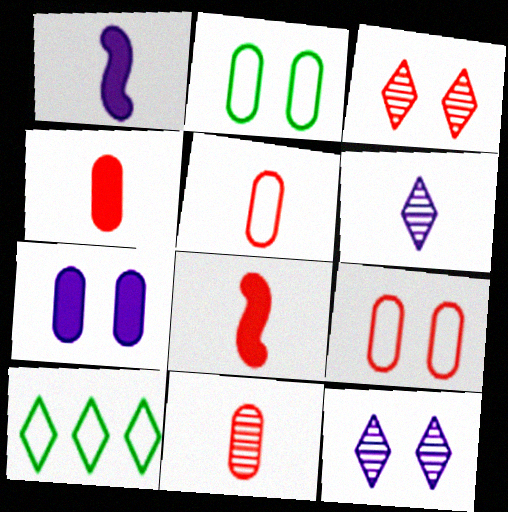[[4, 5, 11]]